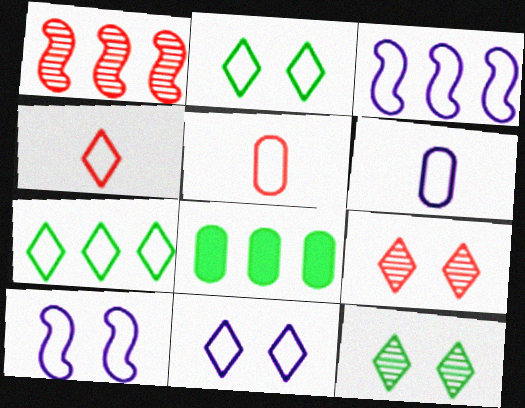[[2, 3, 5], 
[3, 6, 11], 
[4, 7, 11], 
[5, 7, 10]]